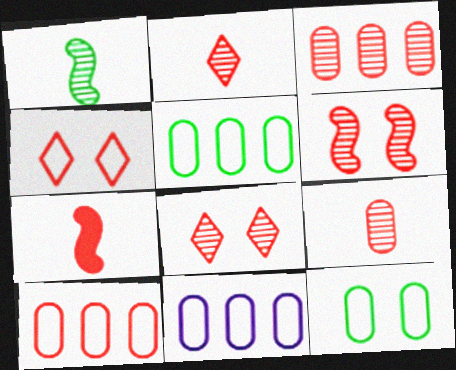[[2, 3, 6], 
[3, 4, 7], 
[5, 10, 11], 
[7, 8, 10]]